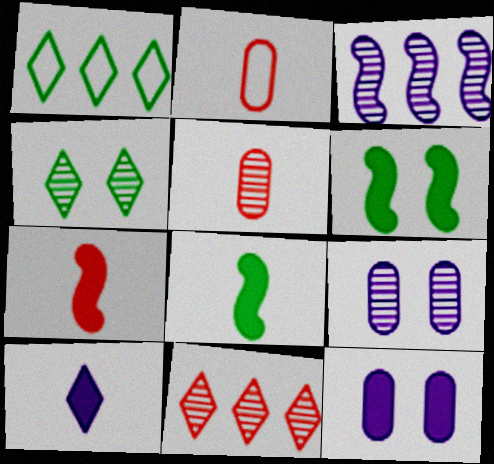[[1, 7, 9], 
[3, 4, 5]]